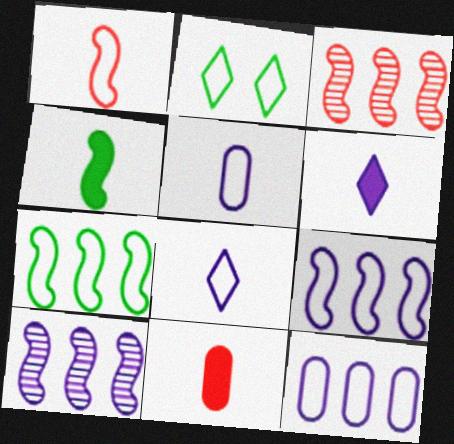[[1, 2, 12], 
[2, 10, 11], 
[4, 6, 11]]